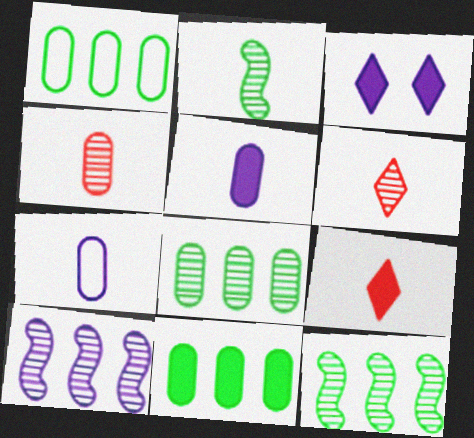[[1, 8, 11], 
[2, 7, 9], 
[3, 7, 10]]